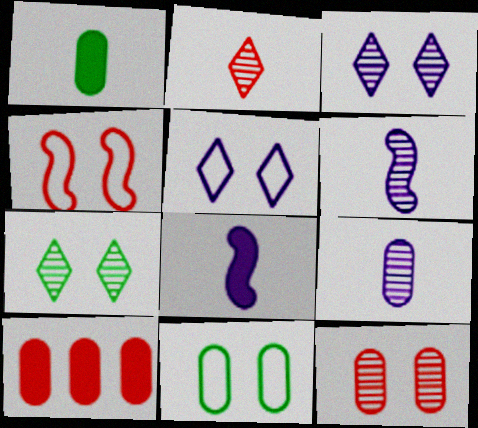[[2, 4, 10], 
[4, 5, 11], 
[9, 10, 11]]